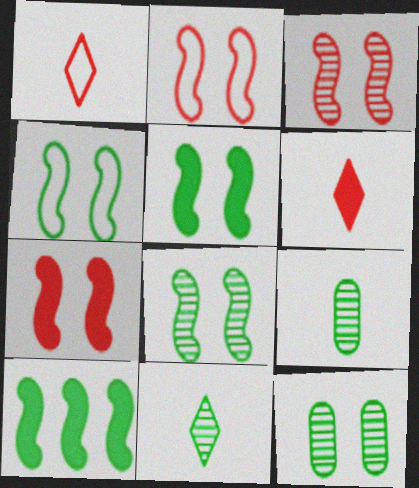[[2, 3, 7], 
[4, 5, 8]]